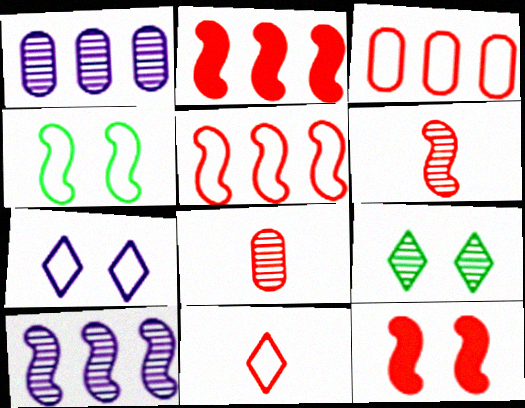[[1, 6, 9], 
[5, 6, 12], 
[8, 9, 10]]